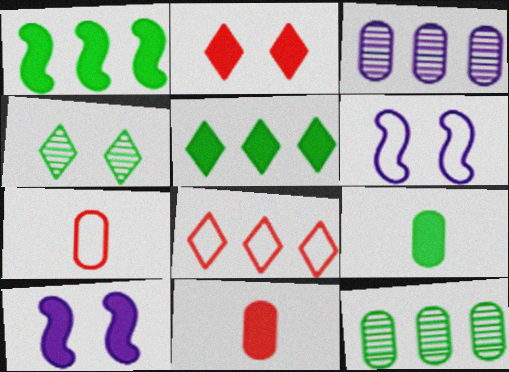[[1, 3, 8], 
[5, 10, 11]]